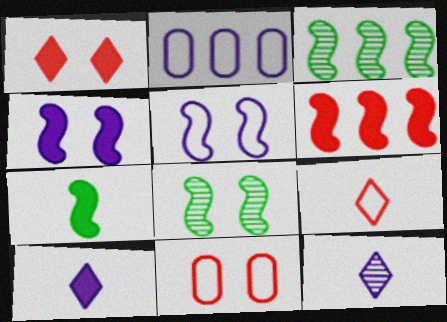[[2, 4, 12], 
[3, 10, 11], 
[4, 6, 7]]